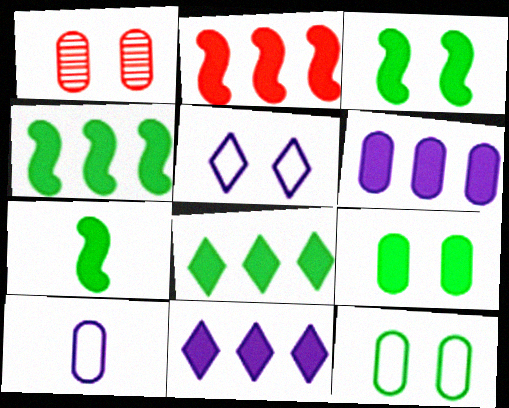[[1, 3, 5], 
[2, 6, 8], 
[3, 4, 7], 
[7, 8, 9]]